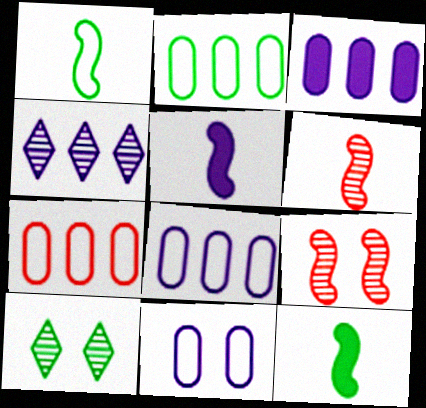[[1, 5, 6], 
[2, 7, 8], 
[2, 10, 12], 
[4, 5, 11], 
[5, 7, 10]]